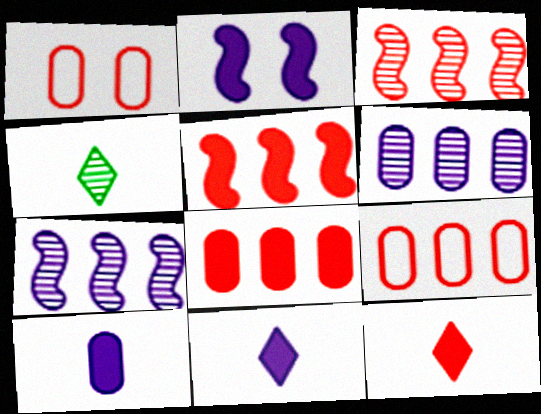[[1, 3, 12], 
[2, 4, 9]]